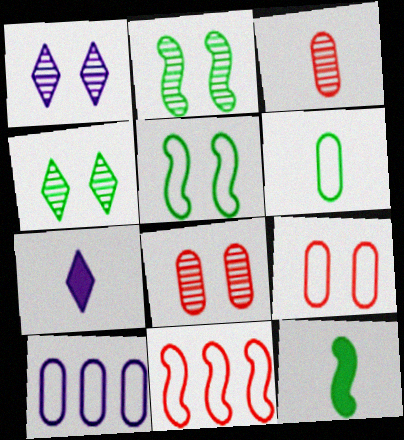[[1, 2, 8], 
[6, 9, 10]]